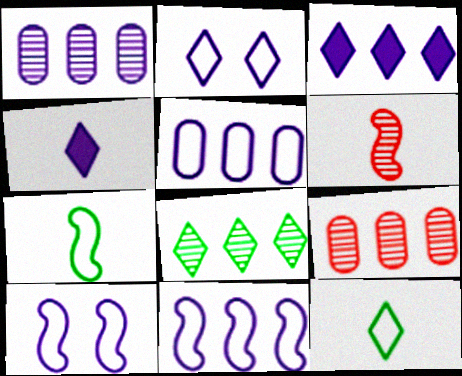[[1, 3, 11], 
[1, 4, 10]]